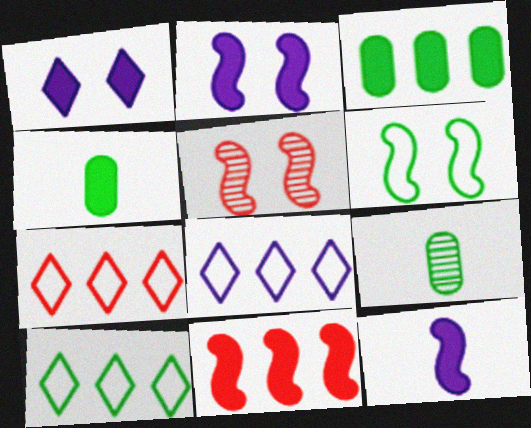[[1, 4, 11], 
[2, 5, 6], 
[2, 7, 9], 
[4, 5, 8], 
[7, 8, 10]]